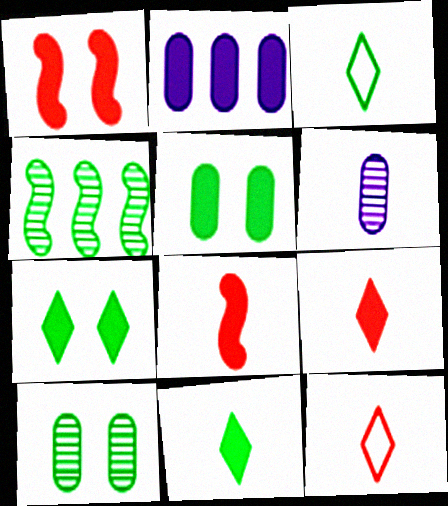[[1, 2, 11], 
[2, 7, 8], 
[3, 4, 5], 
[3, 6, 8]]